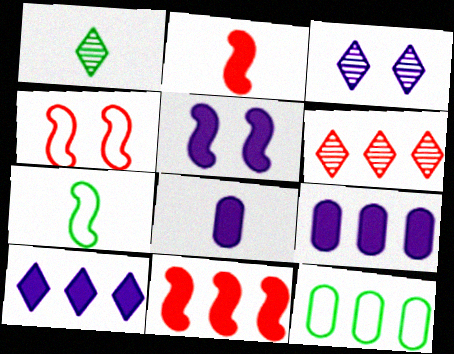[[1, 3, 6], 
[1, 4, 9], 
[2, 3, 12], 
[5, 8, 10]]